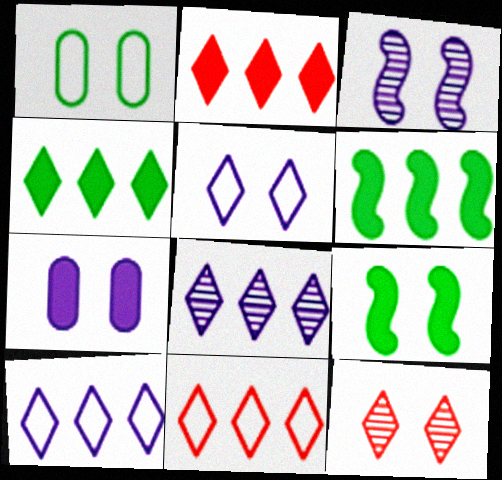[[3, 5, 7], 
[4, 8, 11]]